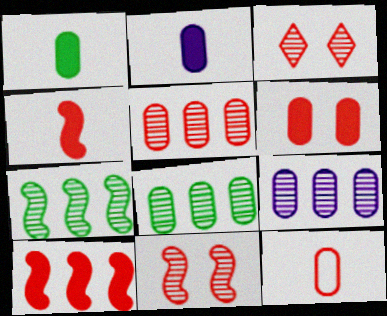[[3, 10, 12], 
[5, 6, 12], 
[5, 8, 9]]